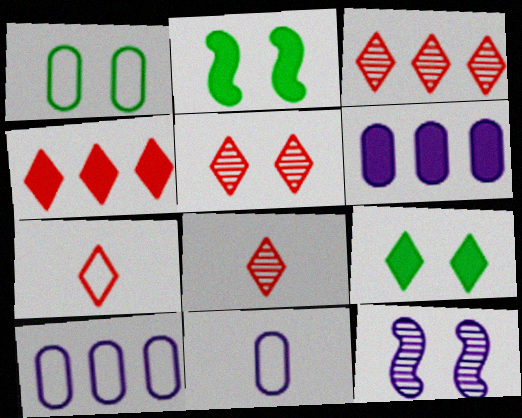[[2, 3, 11], 
[2, 8, 10], 
[3, 5, 8], 
[4, 5, 7]]